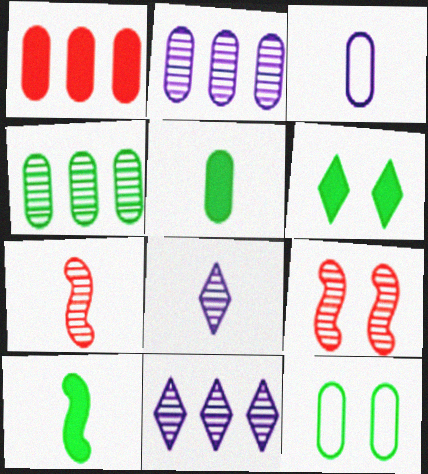[[4, 5, 12], 
[4, 8, 9]]